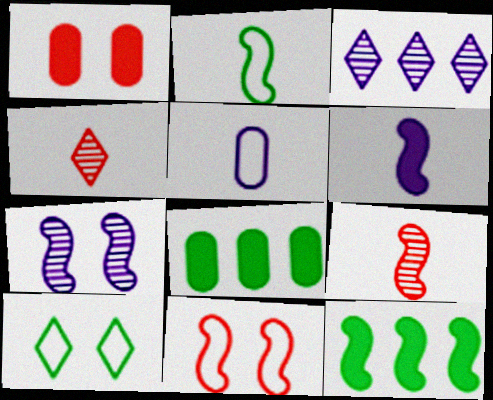[[1, 2, 3], 
[1, 7, 10], 
[2, 6, 9]]